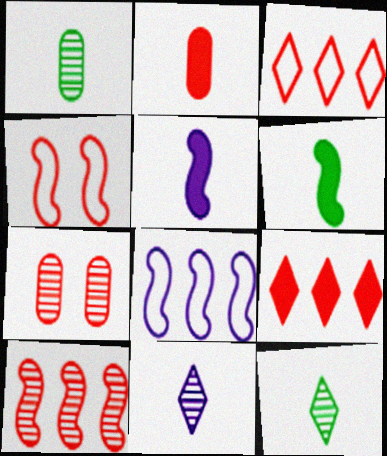[]